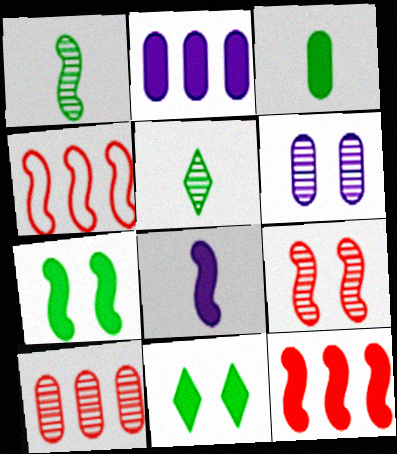[[7, 8, 12]]